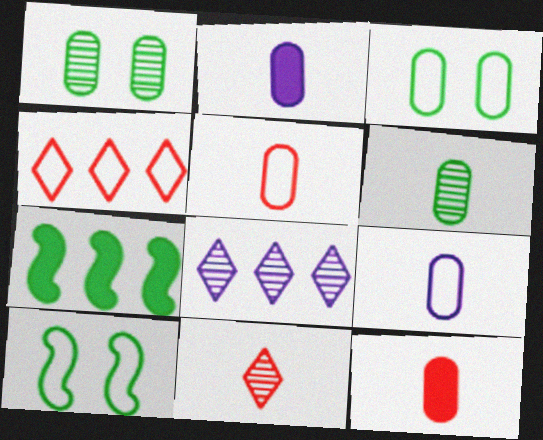[[2, 5, 6], 
[4, 9, 10], 
[6, 9, 12], 
[8, 10, 12]]